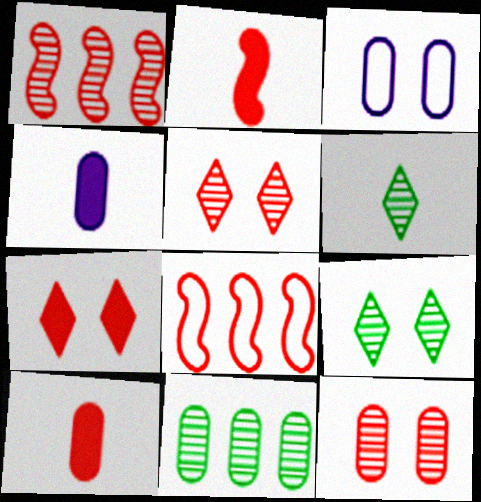[[3, 10, 11], 
[4, 8, 9], 
[5, 8, 10]]